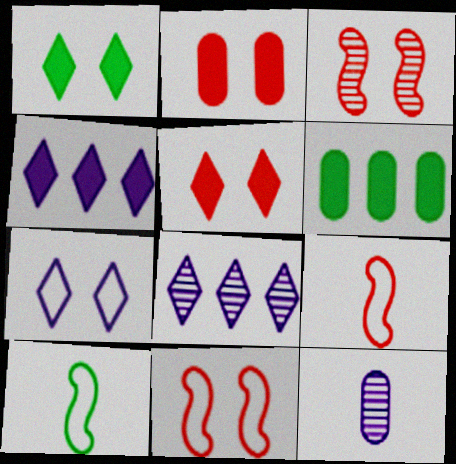[[2, 8, 10]]